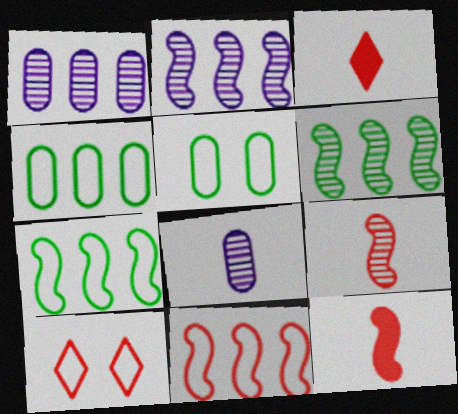[[2, 3, 5]]